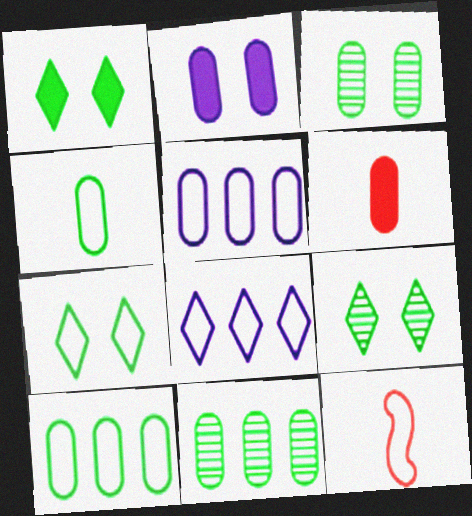[[1, 7, 9], 
[3, 5, 6], 
[5, 7, 12]]